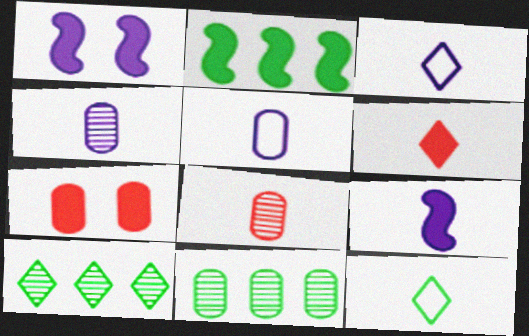[[3, 4, 9], 
[5, 7, 11], 
[8, 9, 12]]